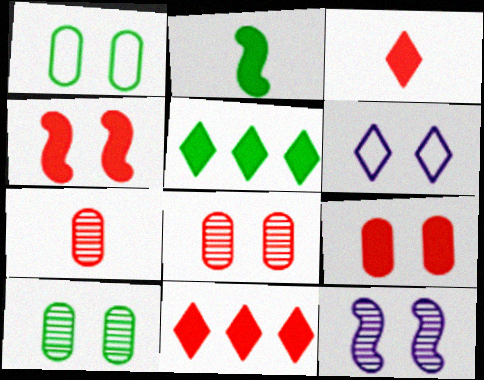[[4, 6, 10]]